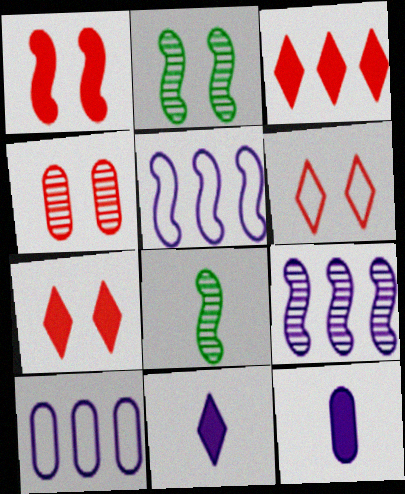[[1, 4, 6], 
[1, 5, 8], 
[7, 8, 10]]